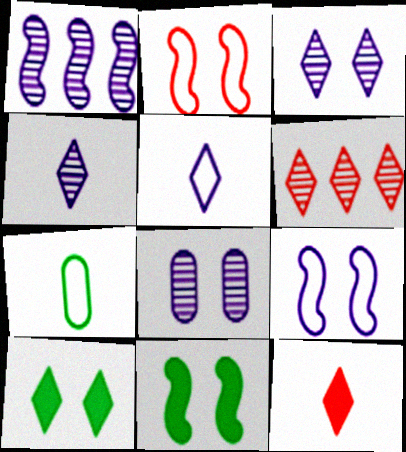[[1, 4, 8], 
[2, 8, 10], 
[5, 6, 10]]